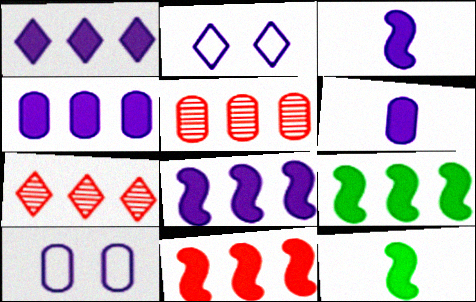[[1, 4, 8], 
[2, 5, 12], 
[7, 10, 12], 
[8, 9, 11]]